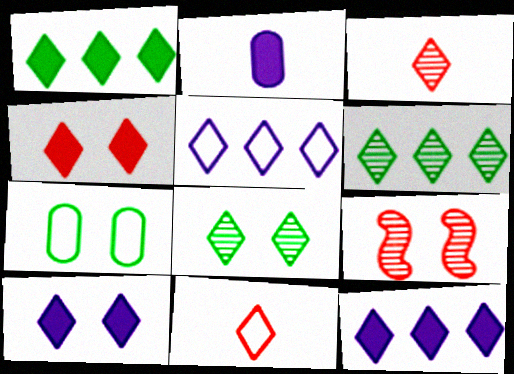[[6, 10, 11], 
[7, 9, 10], 
[8, 11, 12]]